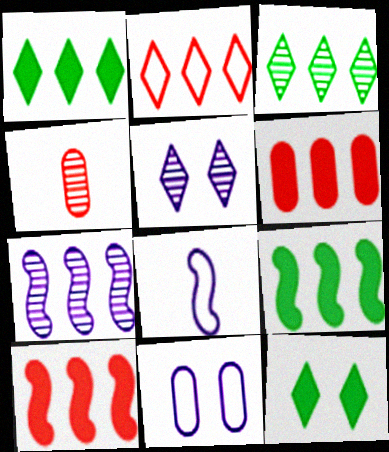[]